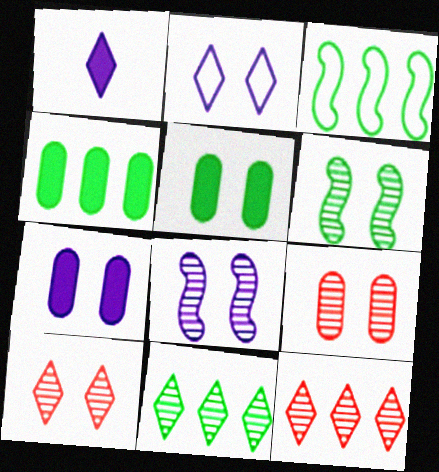[[1, 3, 9], 
[2, 7, 8], 
[3, 4, 11]]